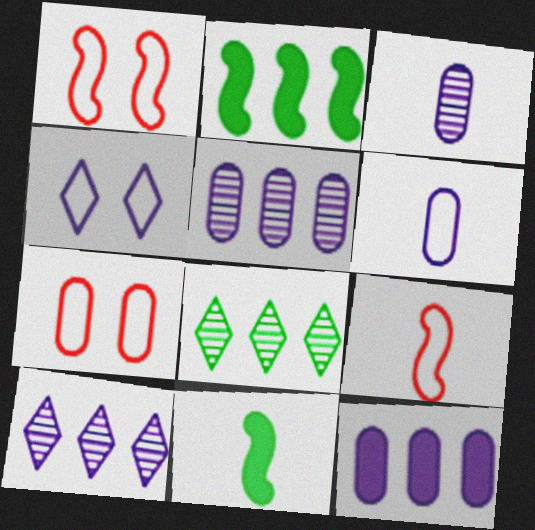[[7, 10, 11]]